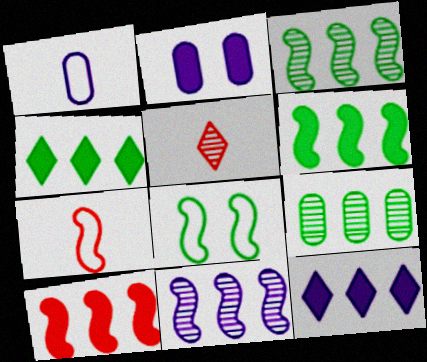[]